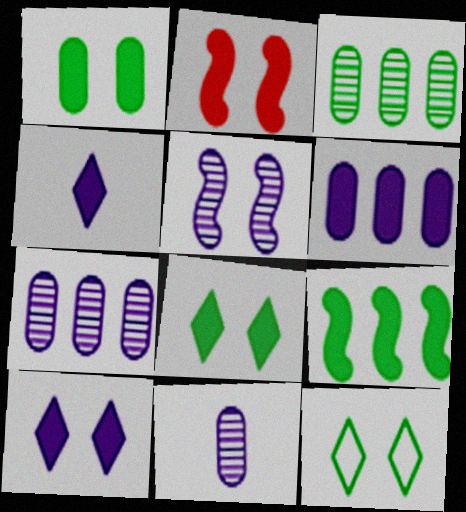[[1, 2, 10]]